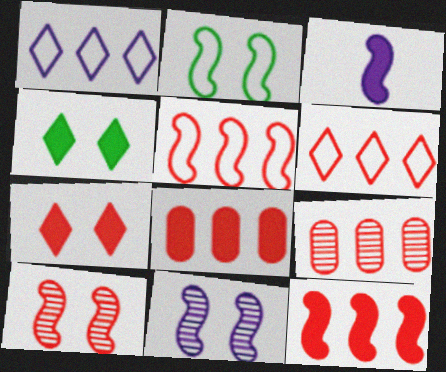[[3, 4, 8], 
[6, 9, 12]]